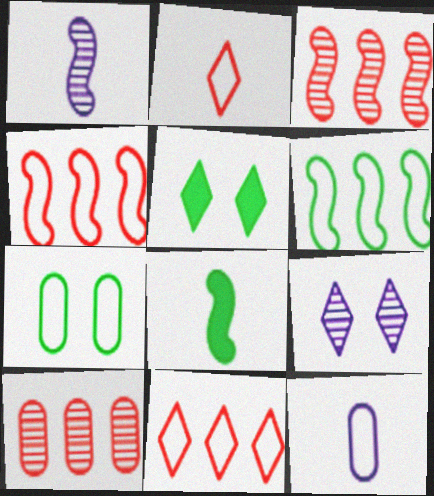[[3, 5, 12]]